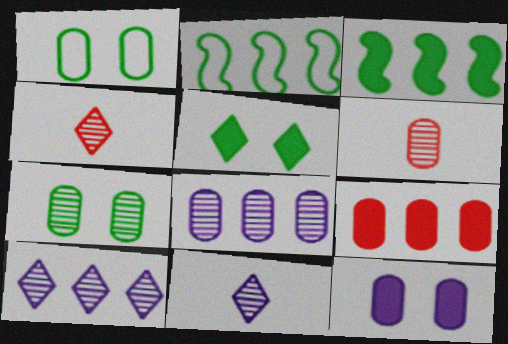[[2, 4, 12], 
[2, 9, 10], 
[6, 7, 8]]